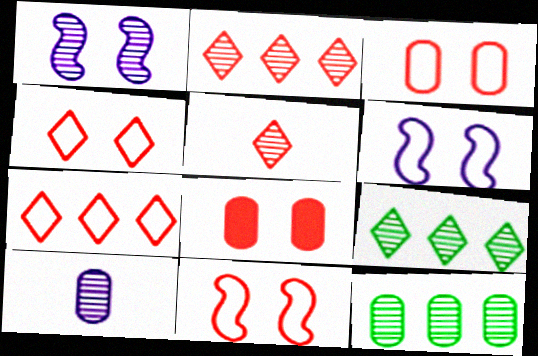[[1, 5, 12], 
[3, 4, 11]]